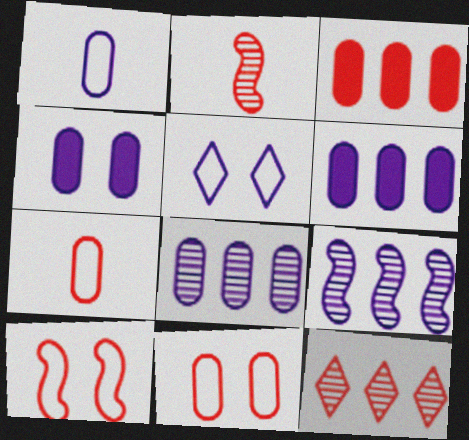[[1, 4, 8]]